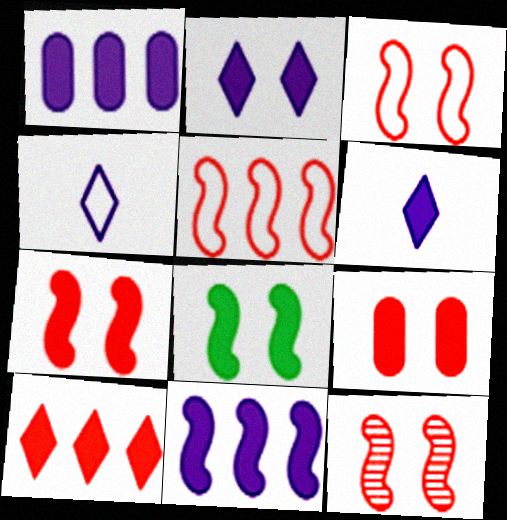[[2, 8, 9], 
[3, 7, 12]]